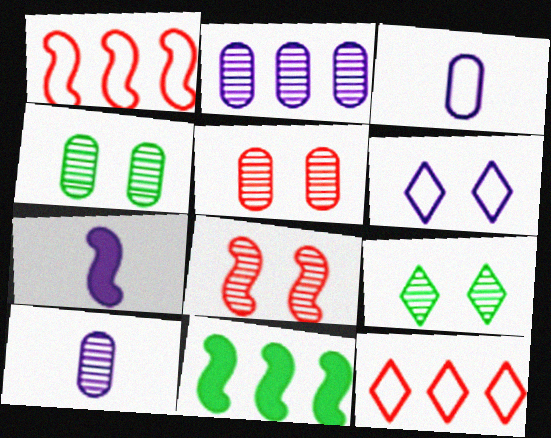[[2, 6, 7], 
[2, 11, 12], 
[4, 7, 12]]